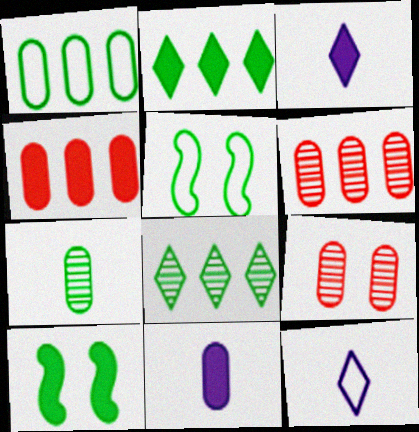[[1, 9, 11], 
[2, 5, 7], 
[3, 4, 10], 
[3, 5, 6], 
[6, 10, 12]]